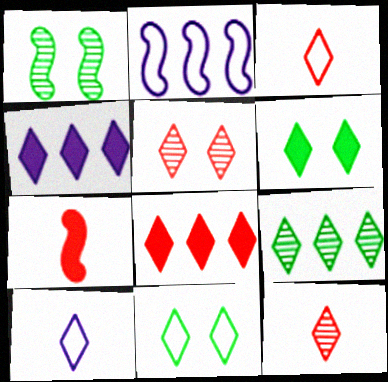[[1, 2, 7], 
[3, 5, 8], 
[4, 11, 12]]